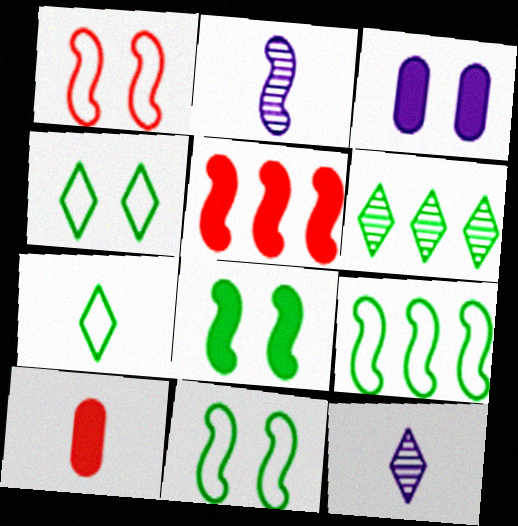[[2, 5, 11], 
[2, 7, 10]]